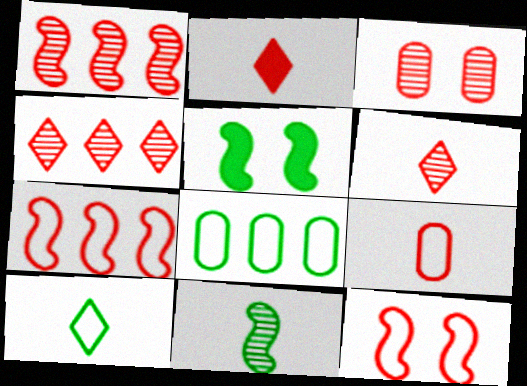[[1, 3, 6], 
[2, 3, 7]]